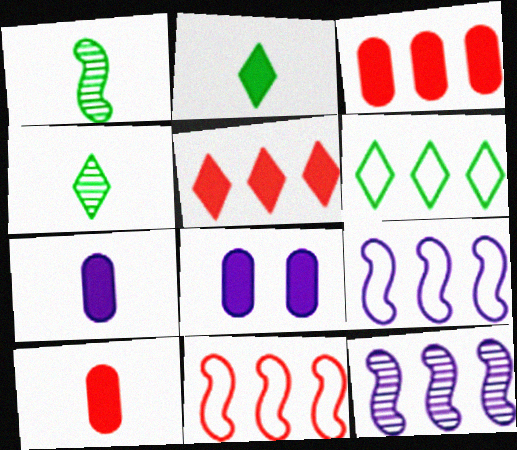[[3, 6, 12], 
[4, 8, 11]]